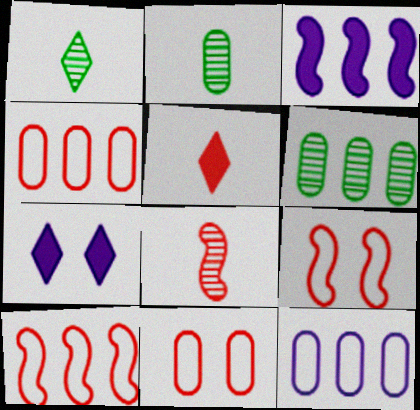[[1, 3, 11], 
[2, 7, 10]]